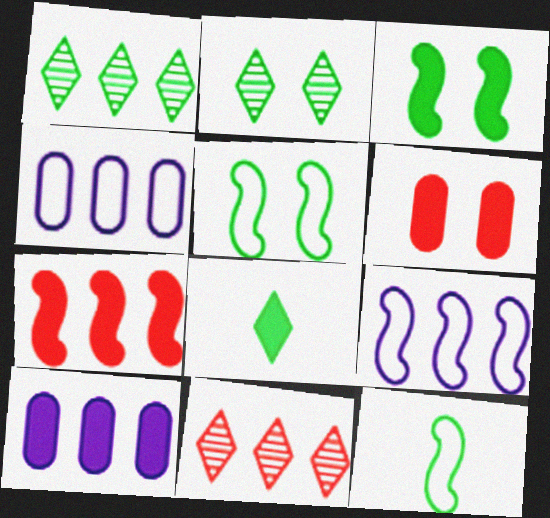[[1, 4, 7]]